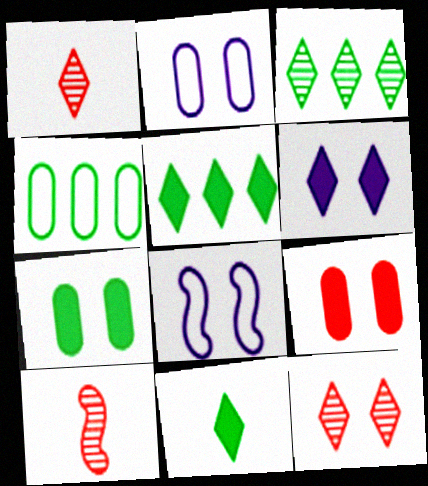[[2, 5, 10], 
[4, 6, 10], 
[7, 8, 12]]